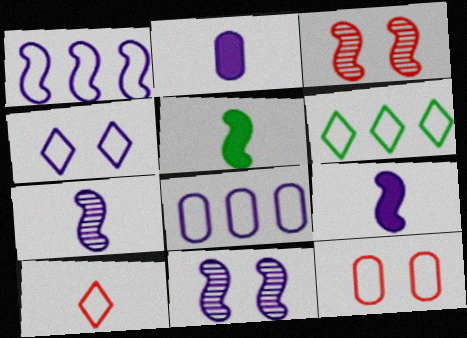[[1, 3, 5], 
[1, 9, 11], 
[2, 3, 6], 
[4, 6, 10]]